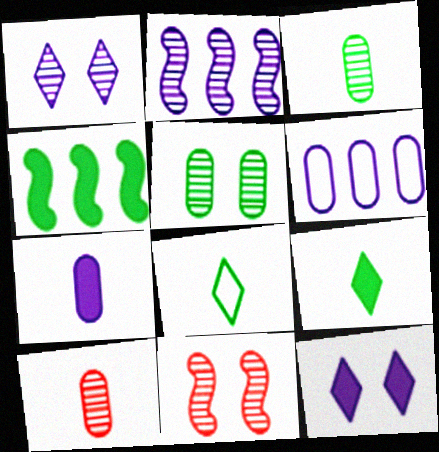[[1, 5, 11], 
[4, 5, 8], 
[6, 9, 11]]